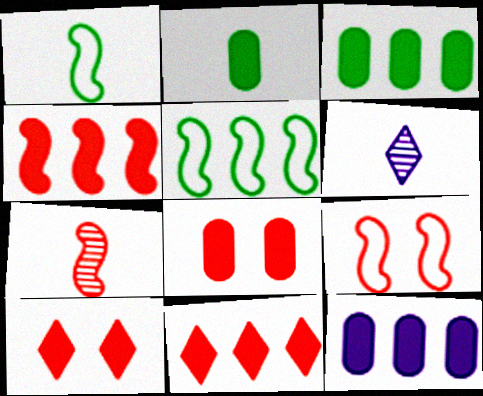[[2, 8, 12], 
[3, 6, 9], 
[4, 7, 9], 
[5, 6, 8]]